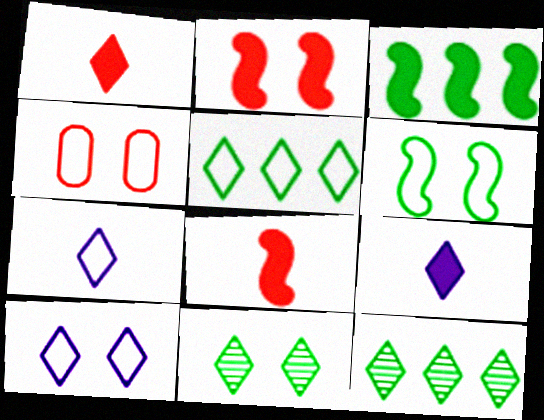[[1, 10, 12], 
[4, 6, 10]]